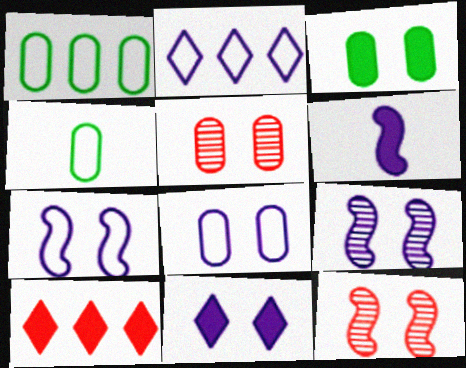[[3, 5, 8], 
[3, 6, 10], 
[4, 9, 10], 
[8, 9, 11]]